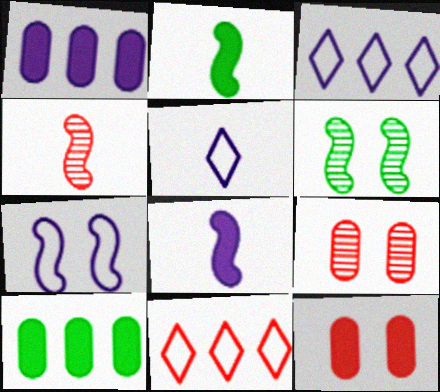[[2, 3, 9], 
[4, 11, 12]]